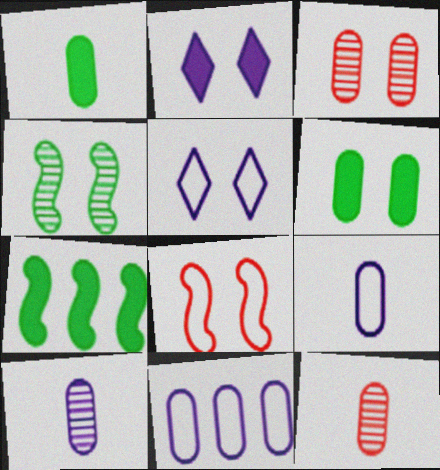[[1, 3, 11], 
[1, 9, 12], 
[5, 7, 12], 
[6, 11, 12]]